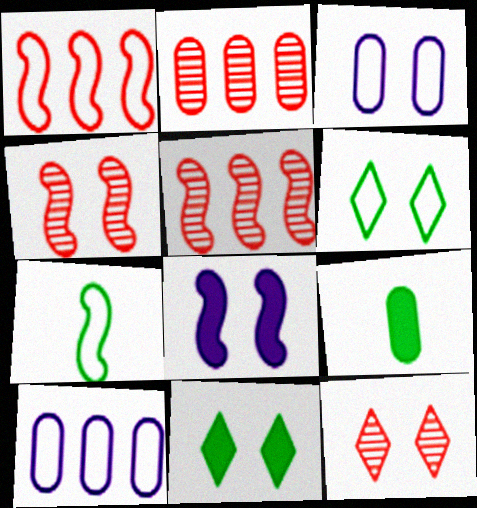[[2, 3, 9], 
[3, 4, 11], 
[5, 7, 8]]